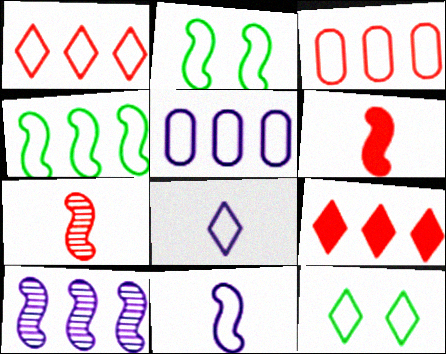[[1, 4, 5], 
[1, 8, 12], 
[2, 3, 8], 
[2, 6, 10], 
[3, 11, 12]]